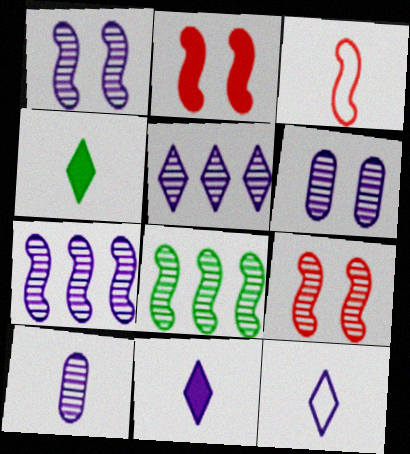[[1, 5, 10], 
[3, 4, 10]]